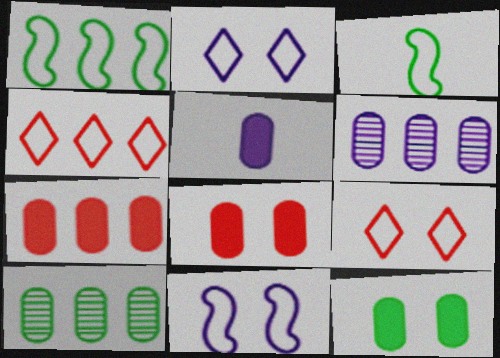[[5, 7, 12]]